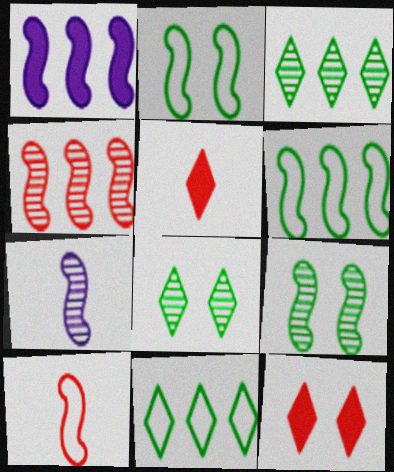[[1, 4, 6], 
[1, 9, 10], 
[4, 7, 9]]